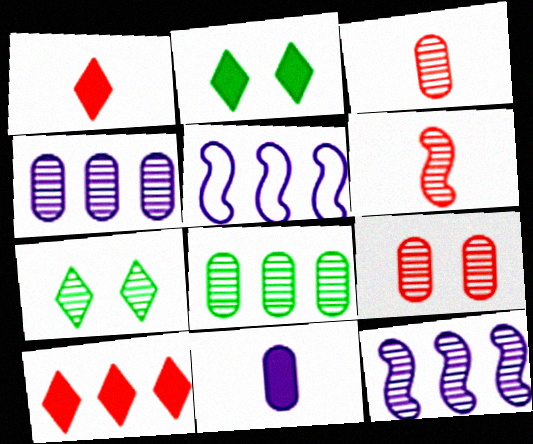[[2, 3, 5], 
[3, 7, 12], 
[4, 6, 7], 
[5, 8, 10]]